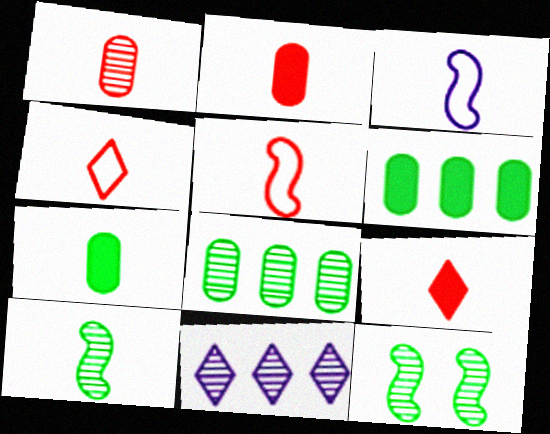[[1, 5, 9], 
[1, 11, 12]]